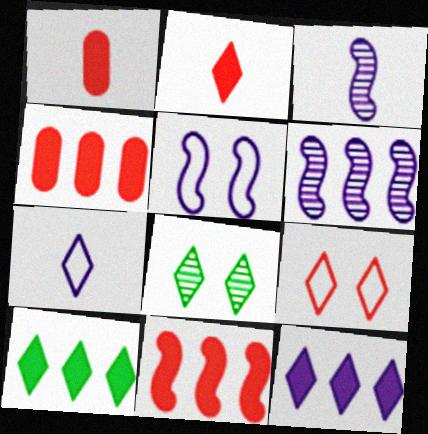[]